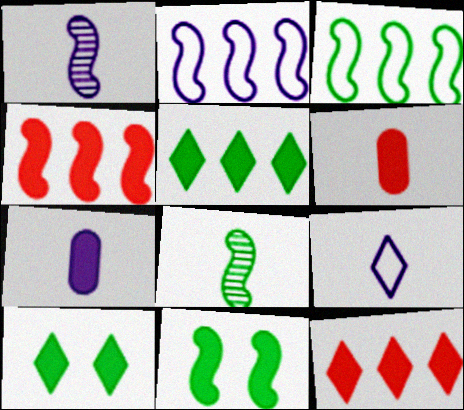[[1, 7, 9], 
[3, 8, 11], 
[4, 7, 10], 
[6, 8, 9], 
[7, 11, 12]]